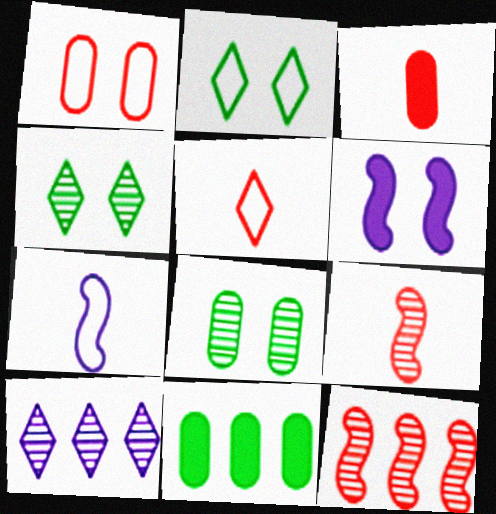[[1, 4, 6], 
[3, 5, 9], 
[8, 9, 10]]